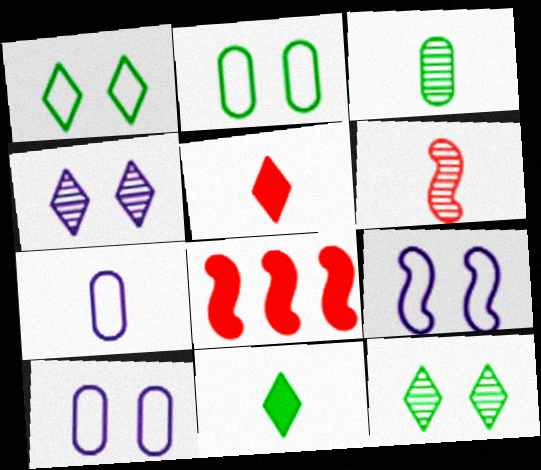[[6, 7, 11], 
[7, 8, 12]]